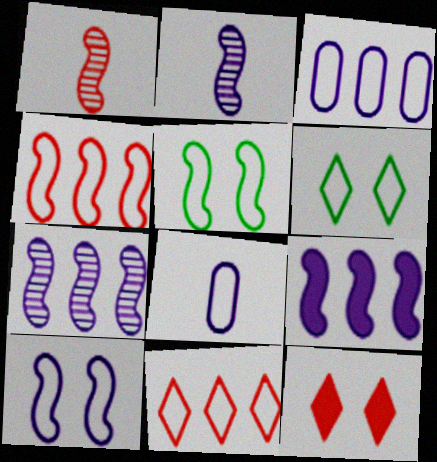[[1, 5, 9], 
[2, 9, 10], 
[4, 6, 8], 
[5, 8, 11]]